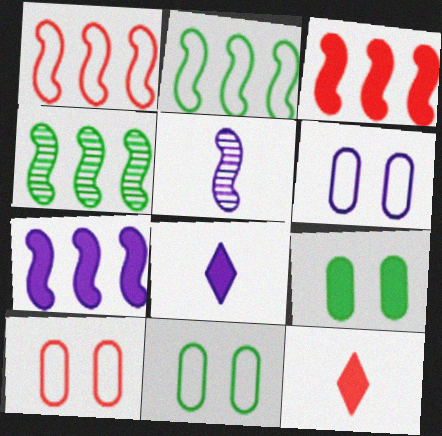[[1, 4, 7], 
[3, 8, 9], 
[4, 6, 12], 
[4, 8, 10], 
[6, 10, 11], 
[7, 9, 12]]